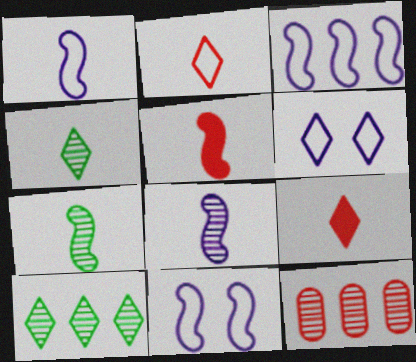[[1, 3, 11], 
[1, 5, 7], 
[6, 9, 10]]